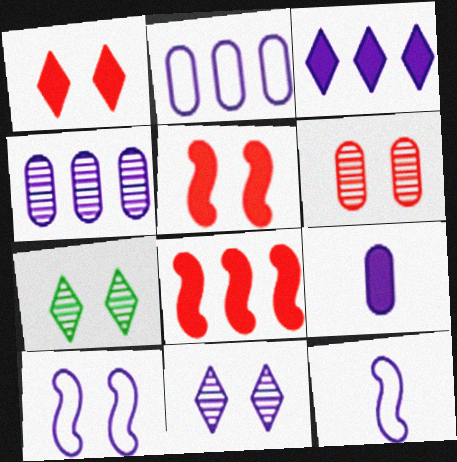[]